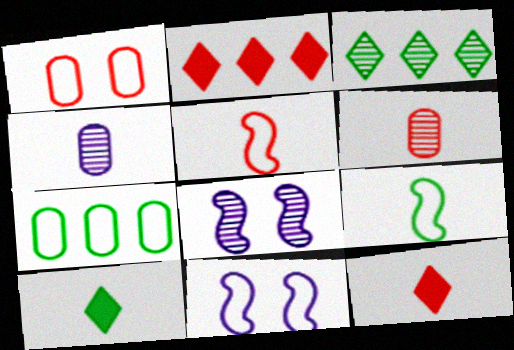[[3, 6, 8], 
[4, 5, 10], 
[4, 9, 12], 
[5, 6, 12], 
[7, 8, 12]]